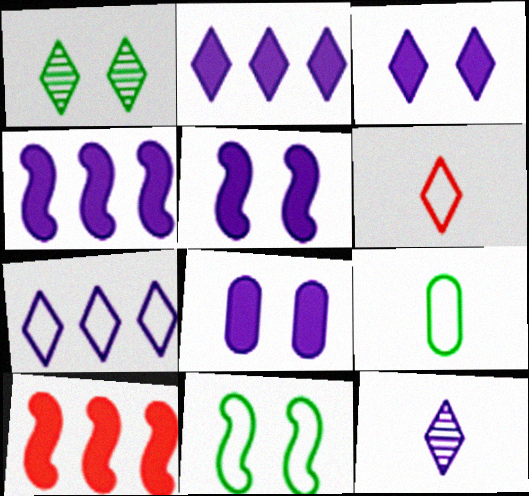[[1, 2, 6], 
[3, 5, 8], 
[3, 7, 12]]